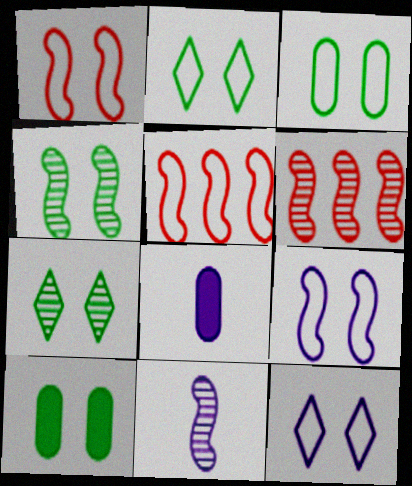[[1, 3, 12], 
[2, 4, 10], 
[2, 6, 8], 
[4, 6, 11], 
[5, 7, 8]]